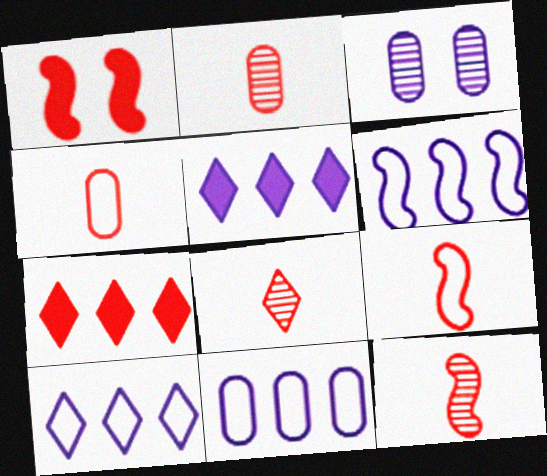[[2, 8, 12], 
[6, 10, 11]]